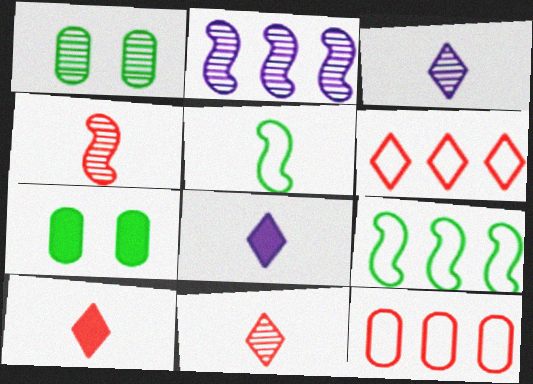[[1, 2, 11]]